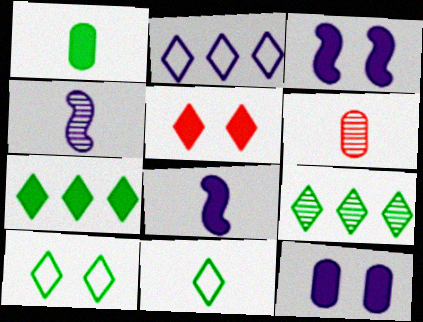[[2, 4, 12], 
[6, 8, 11]]